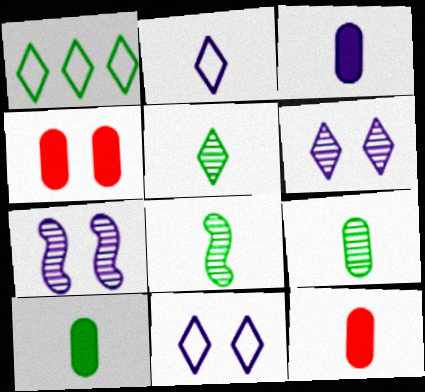[[1, 7, 12], 
[2, 8, 12], 
[3, 10, 12], 
[5, 8, 9]]